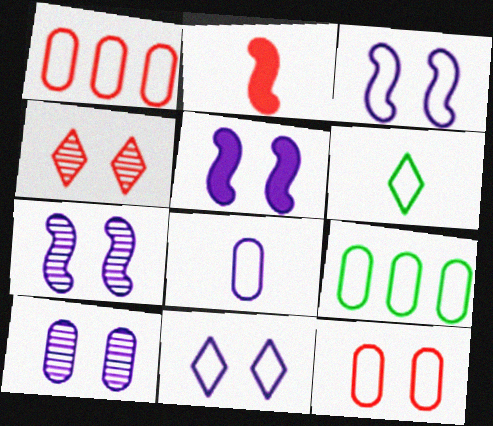[[1, 2, 4], 
[1, 3, 6], 
[3, 5, 7], 
[5, 10, 11], 
[8, 9, 12]]